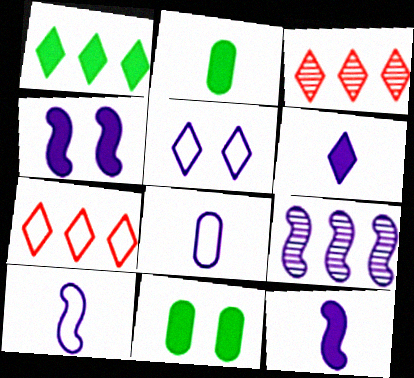[[3, 10, 11], 
[4, 9, 10]]